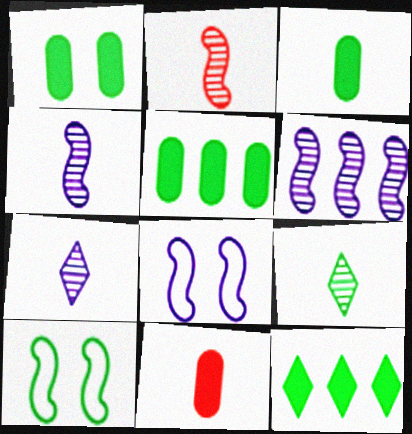[[1, 3, 5], 
[5, 9, 10]]